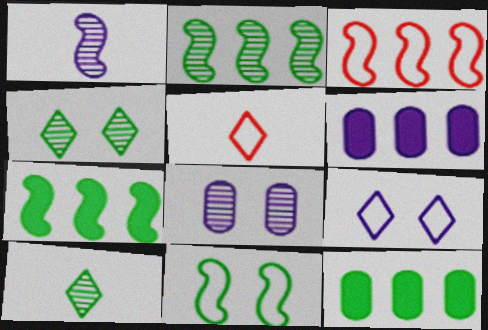[[1, 6, 9], 
[5, 7, 8], 
[10, 11, 12]]